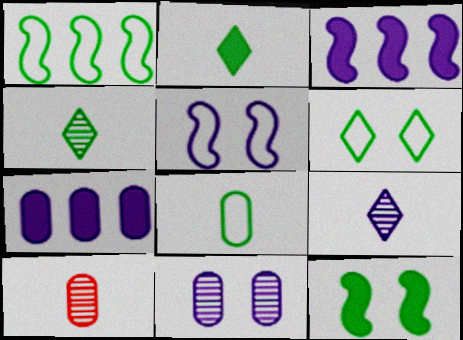[[1, 6, 8], 
[3, 6, 10], 
[5, 7, 9]]